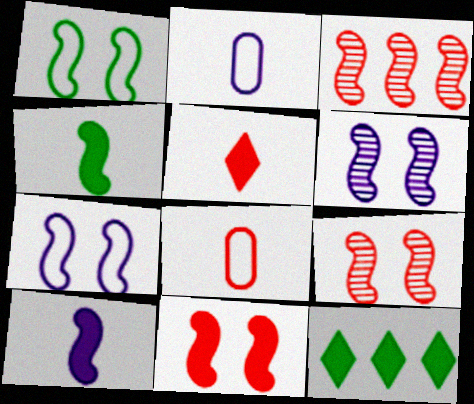[[1, 3, 10], 
[1, 6, 11], 
[2, 9, 12], 
[3, 4, 7], 
[6, 8, 12]]